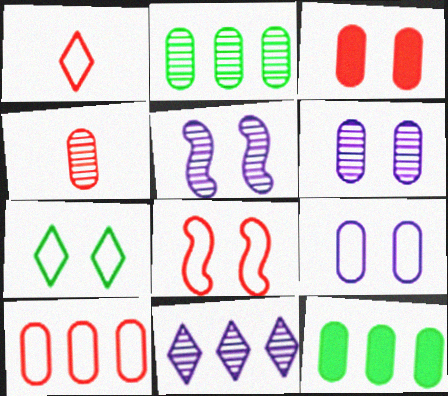[[1, 5, 12], 
[1, 8, 10], 
[2, 4, 6], 
[3, 4, 10], 
[3, 5, 7], 
[4, 9, 12], 
[7, 8, 9]]